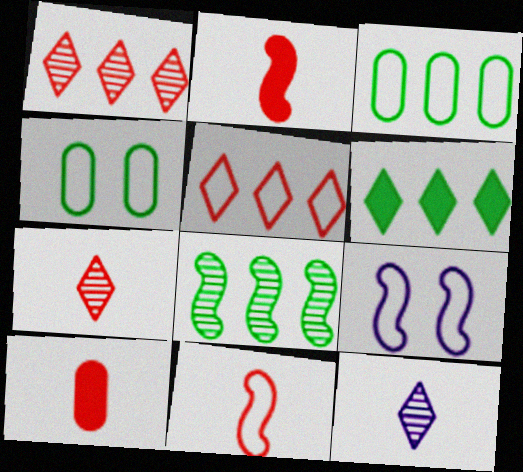[[2, 8, 9], 
[3, 6, 8], 
[7, 10, 11]]